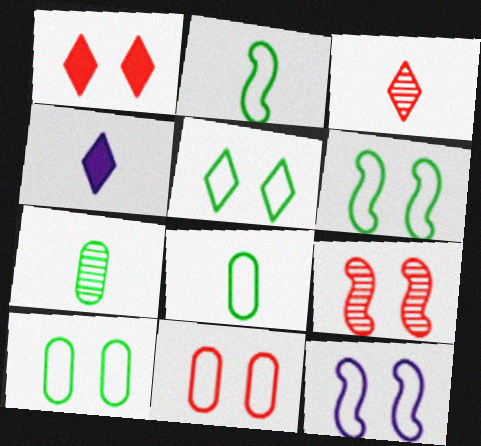[[1, 9, 11], 
[5, 6, 10], 
[5, 11, 12]]